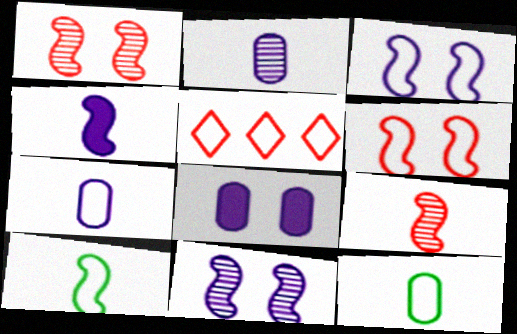[[3, 5, 12], 
[4, 9, 10]]